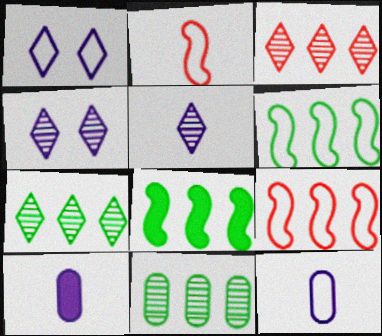[]